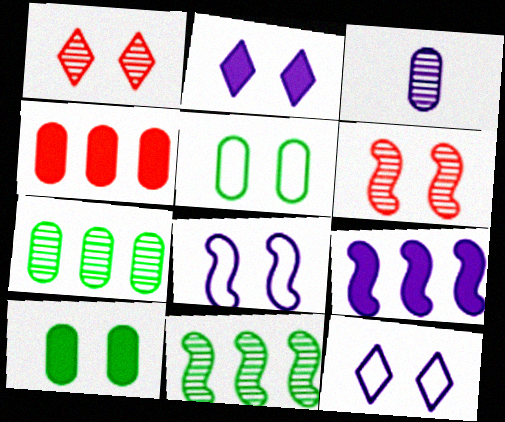[[1, 3, 11], 
[1, 8, 10], 
[2, 5, 6], 
[3, 4, 5], 
[3, 9, 12], 
[6, 10, 12]]